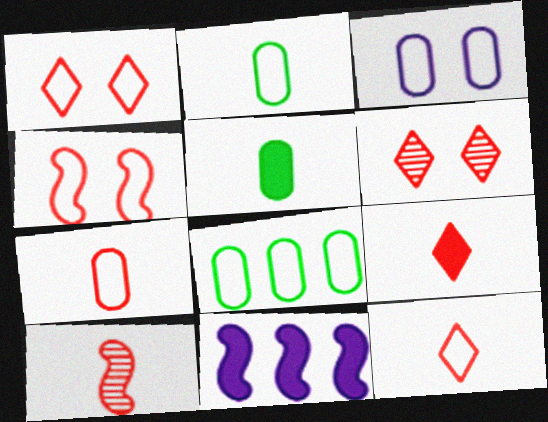[[2, 6, 11], 
[3, 7, 8], 
[7, 9, 10]]